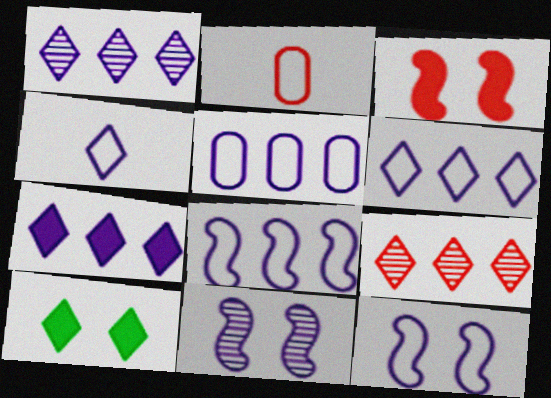[[1, 6, 7], 
[2, 3, 9], 
[4, 5, 12], 
[4, 9, 10], 
[5, 6, 8]]